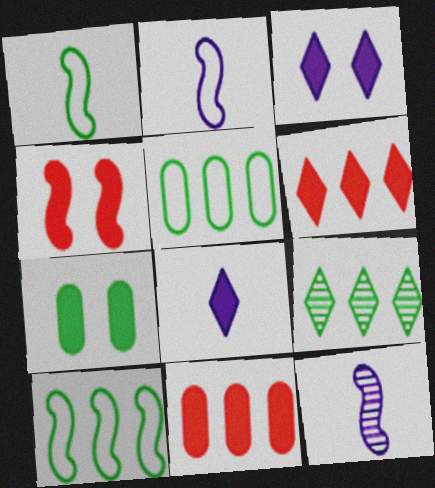[[1, 7, 9], 
[3, 4, 7], 
[4, 10, 12]]